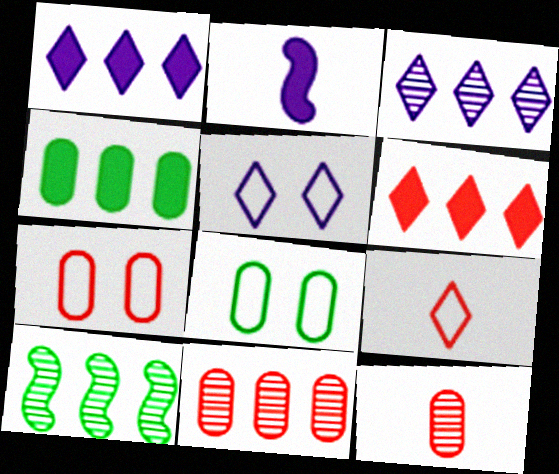[[3, 10, 11]]